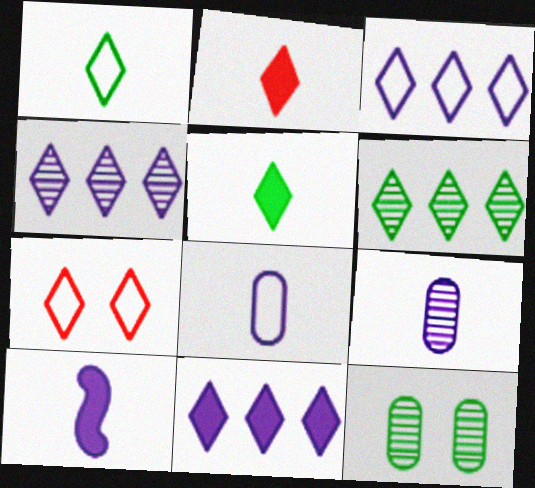[[1, 3, 7], 
[3, 4, 11], 
[4, 5, 7]]